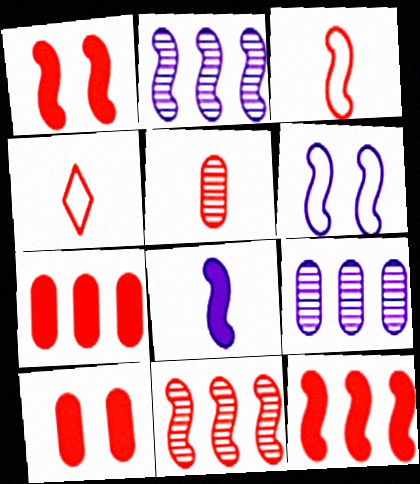[[1, 3, 11], 
[2, 6, 8], 
[4, 10, 11]]